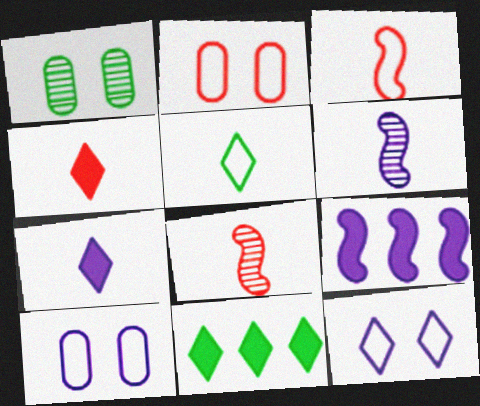[[2, 6, 11], 
[8, 10, 11]]